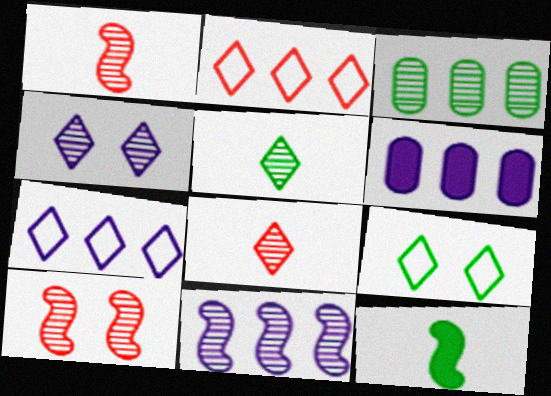[[1, 3, 4], 
[1, 6, 9], 
[3, 9, 12], 
[6, 7, 11]]